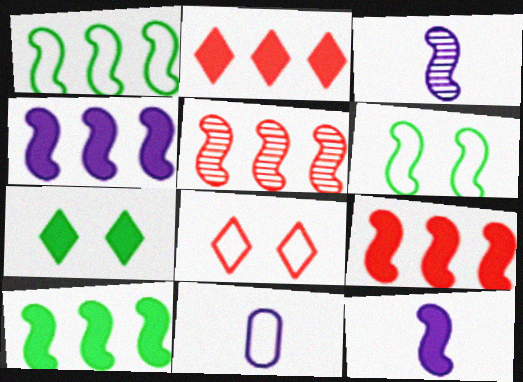[[1, 4, 5], 
[1, 8, 11], 
[3, 6, 9], 
[4, 9, 10], 
[5, 6, 12], 
[5, 7, 11]]